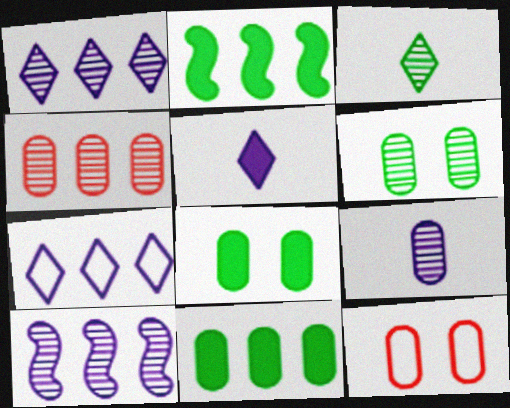[[2, 4, 7], 
[4, 6, 9], 
[9, 11, 12]]